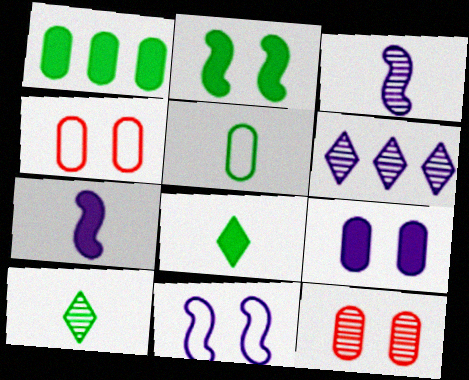[[1, 2, 8]]